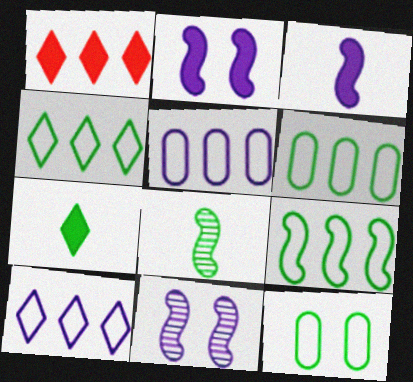[[4, 6, 9]]